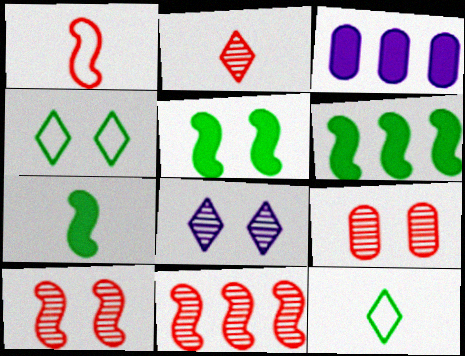[[2, 9, 11], 
[3, 10, 12], 
[5, 6, 7]]